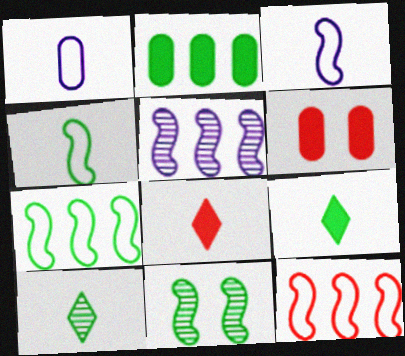[]